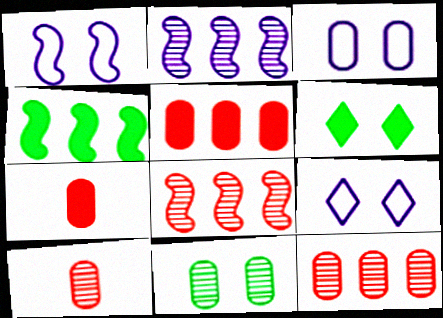[[1, 3, 9], 
[4, 9, 10]]